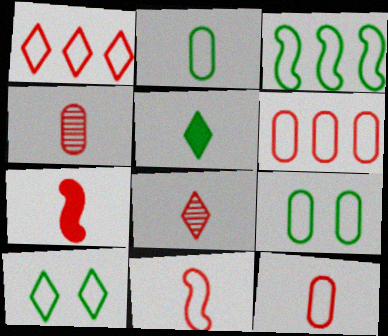[[2, 3, 10], 
[7, 8, 12]]